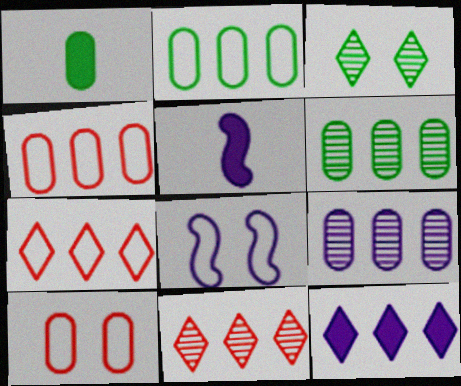[[1, 8, 11], 
[1, 9, 10], 
[3, 4, 5]]